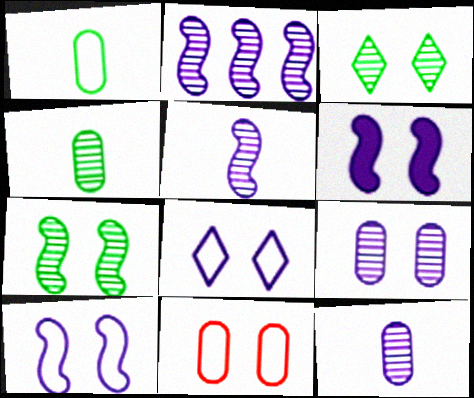[[3, 6, 11], 
[6, 8, 9]]